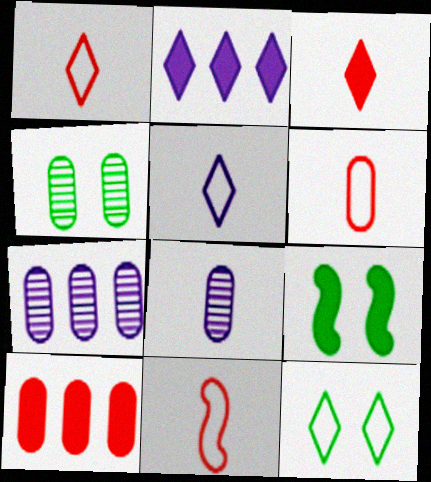[[1, 6, 11], 
[1, 7, 9], 
[2, 4, 11], 
[4, 9, 12]]